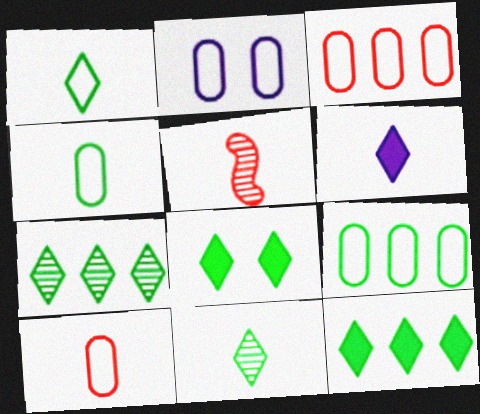[[1, 7, 8], 
[2, 3, 4], 
[2, 5, 12], 
[2, 9, 10], 
[4, 5, 6]]